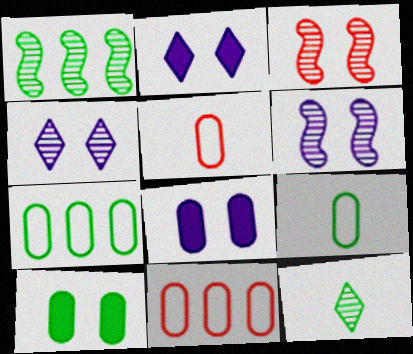[[1, 2, 5]]